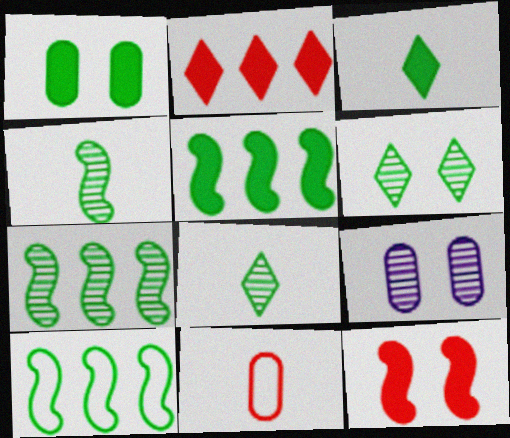[[1, 3, 5], 
[1, 8, 10], 
[5, 7, 10]]